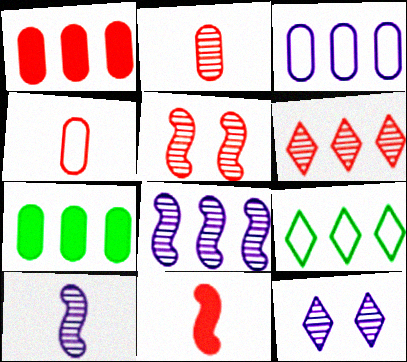[[1, 8, 9], 
[2, 5, 6]]